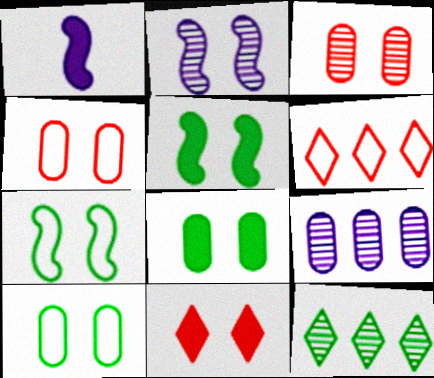[[1, 4, 12], 
[2, 10, 11]]